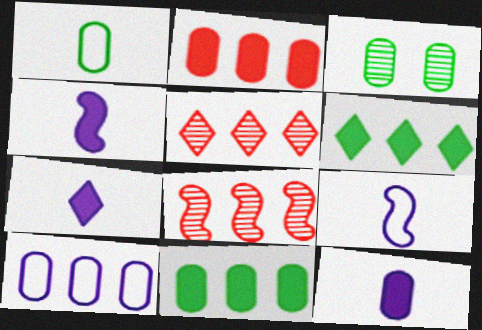[[1, 3, 11], 
[4, 7, 12], 
[6, 8, 10]]